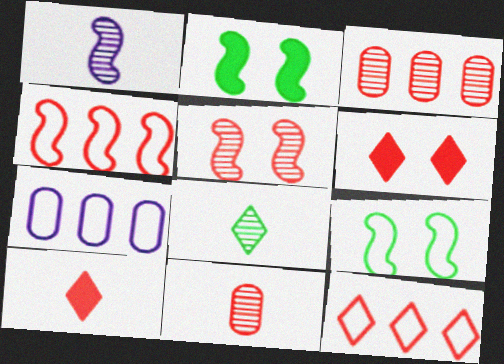[[1, 2, 4], 
[1, 8, 11], 
[4, 6, 11]]